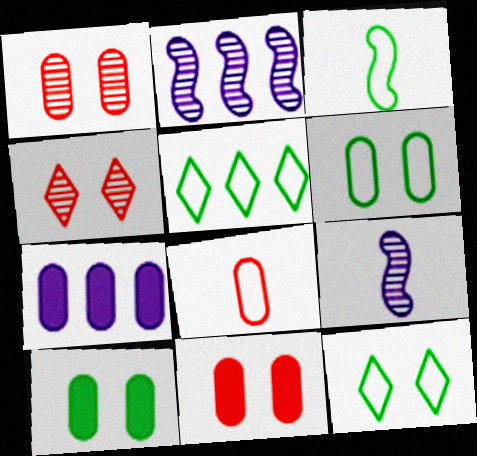[[3, 4, 7], 
[3, 5, 6], 
[5, 9, 11]]